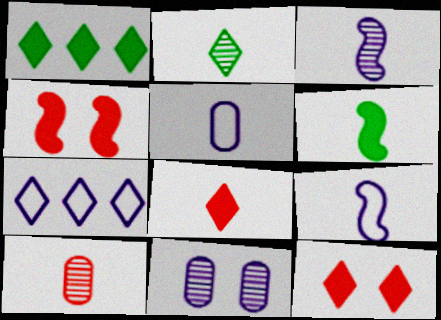[[2, 3, 10], 
[2, 7, 12]]